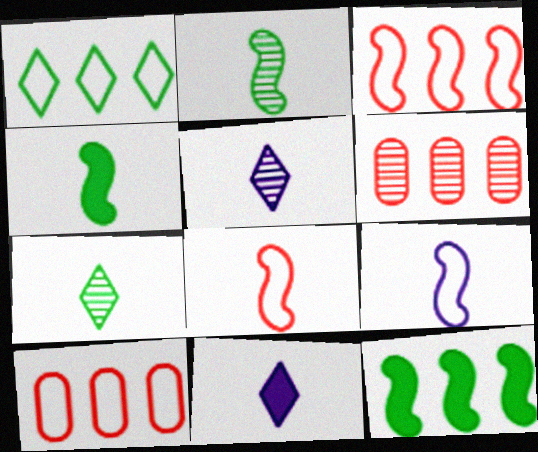[]